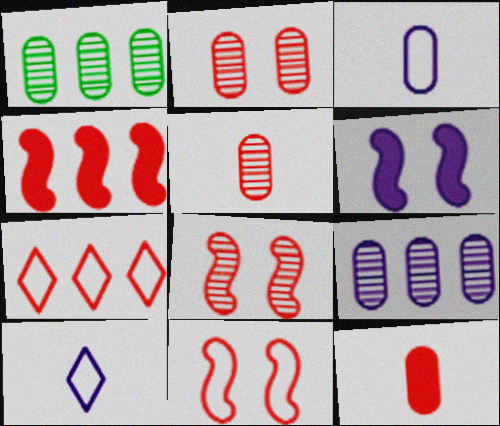[[6, 9, 10], 
[7, 8, 12]]